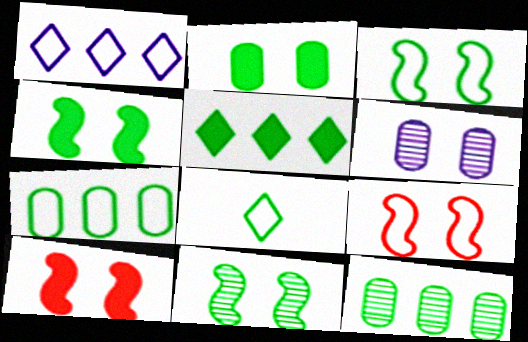[[3, 4, 11], 
[3, 7, 8], 
[4, 8, 12]]